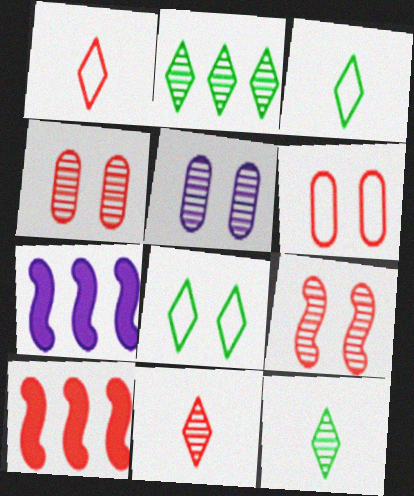[[1, 4, 10], 
[3, 4, 7], 
[3, 5, 10], 
[6, 7, 12], 
[6, 10, 11]]